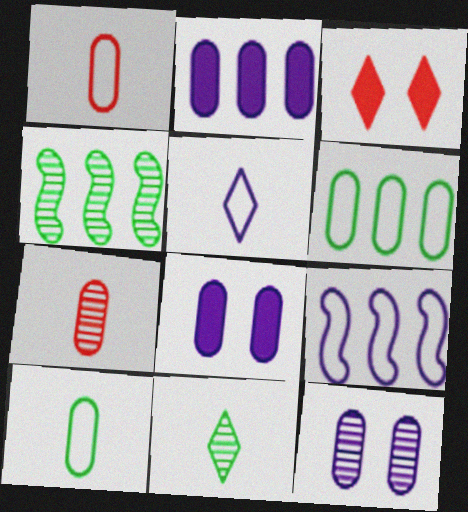[[6, 7, 8]]